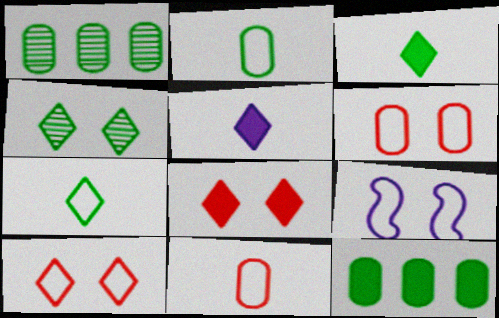[]